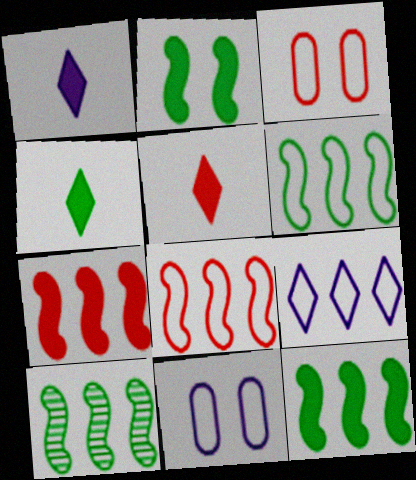[[1, 3, 10], 
[1, 4, 5], 
[5, 10, 11], 
[6, 10, 12]]